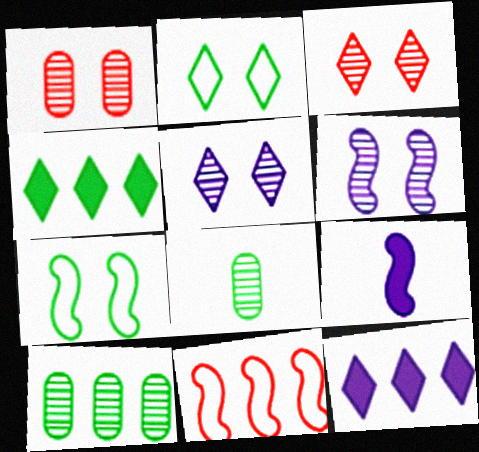[[4, 7, 8], 
[10, 11, 12]]